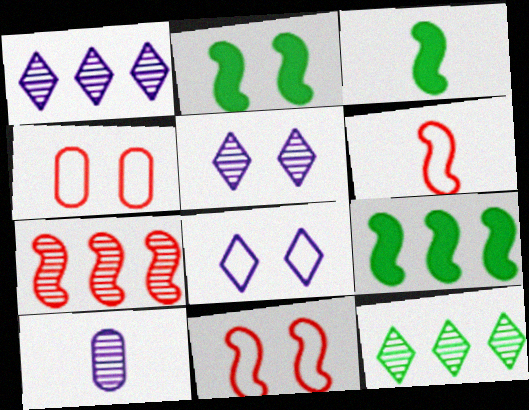[[1, 3, 4], 
[2, 3, 9], 
[2, 4, 5]]